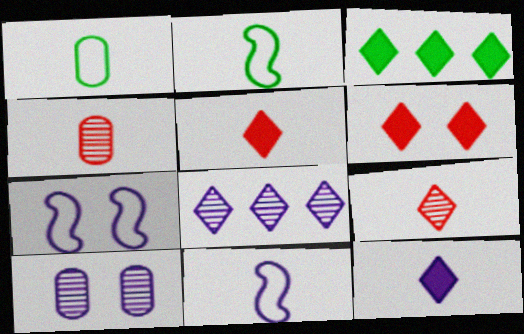[[2, 4, 12], 
[3, 4, 7], 
[3, 6, 12]]